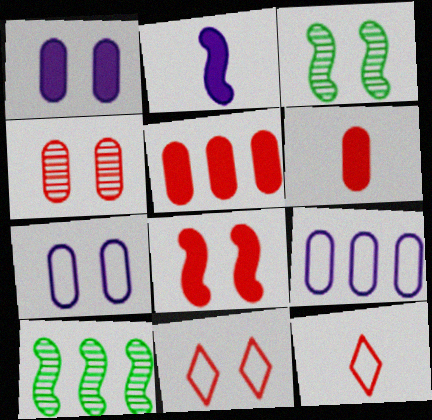[[1, 3, 11], 
[1, 10, 12], 
[4, 8, 11]]